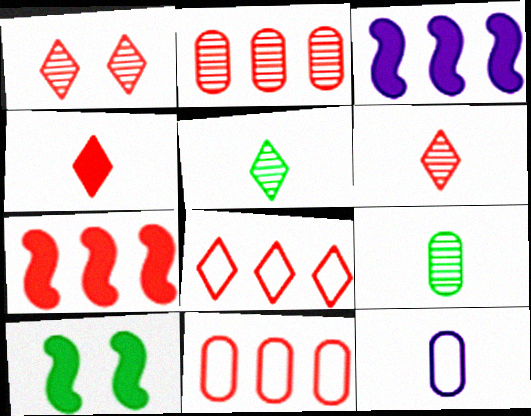[[1, 4, 8], 
[2, 7, 8]]